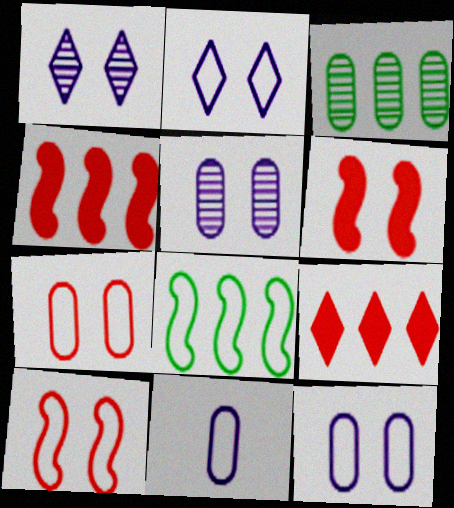[]